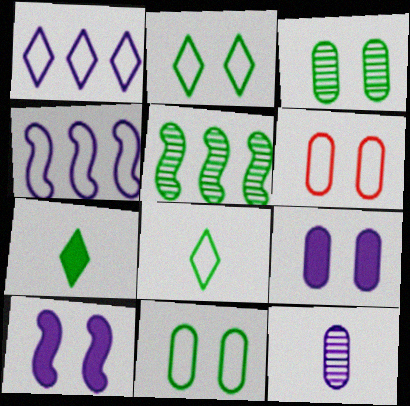[[1, 10, 12], 
[3, 6, 9], 
[4, 6, 8], 
[5, 7, 11]]